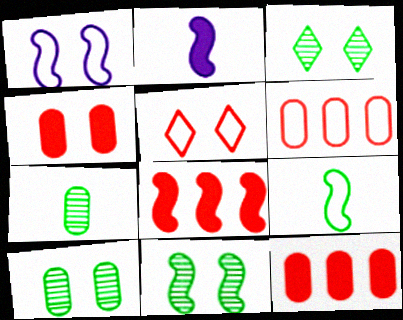[[1, 3, 4], 
[2, 3, 6], 
[3, 10, 11]]